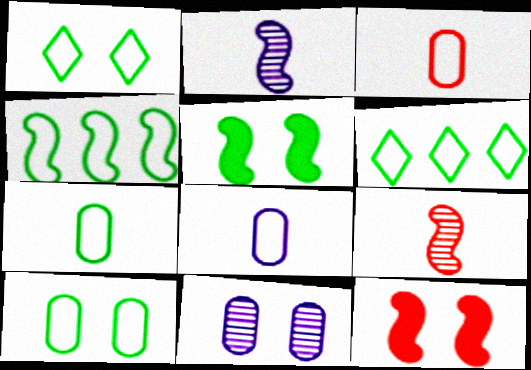[[1, 4, 7], 
[1, 11, 12], 
[2, 4, 12], 
[3, 7, 8]]